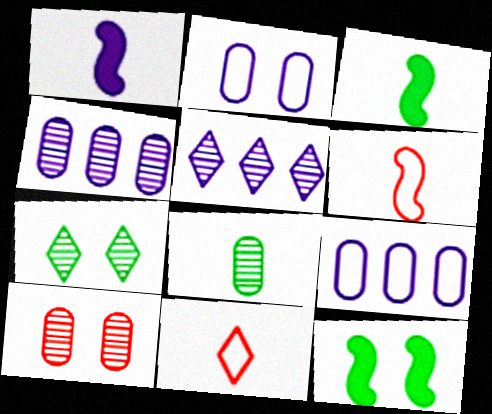[[1, 2, 5], 
[1, 8, 11], 
[4, 8, 10], 
[4, 11, 12]]